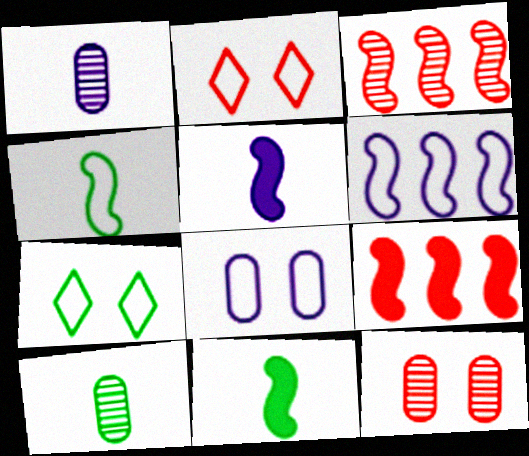[[1, 7, 9]]